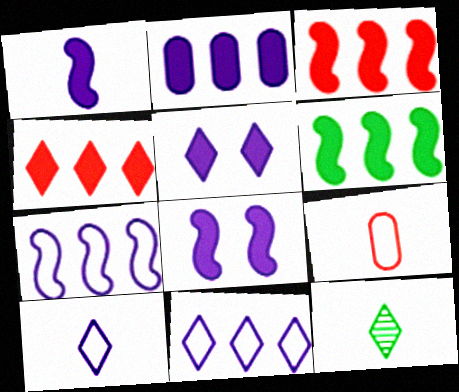[[1, 2, 5], 
[1, 9, 12], 
[2, 4, 6]]